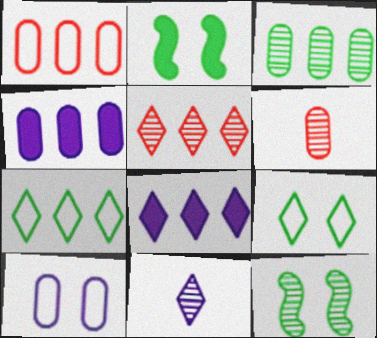[[1, 2, 11], 
[1, 3, 4], 
[5, 7, 8]]